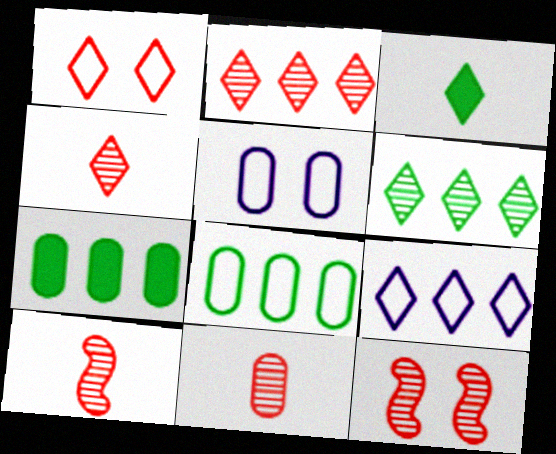[[2, 11, 12], 
[4, 10, 11], 
[5, 7, 11]]